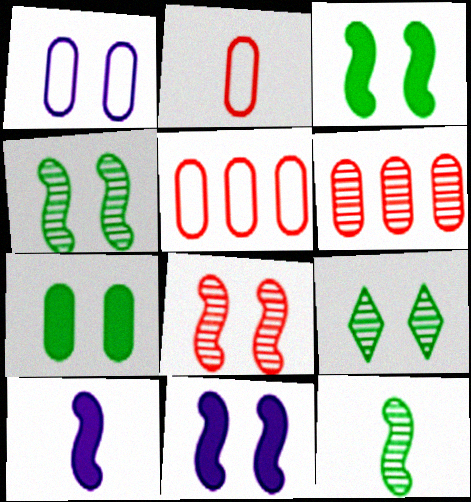[[5, 9, 10]]